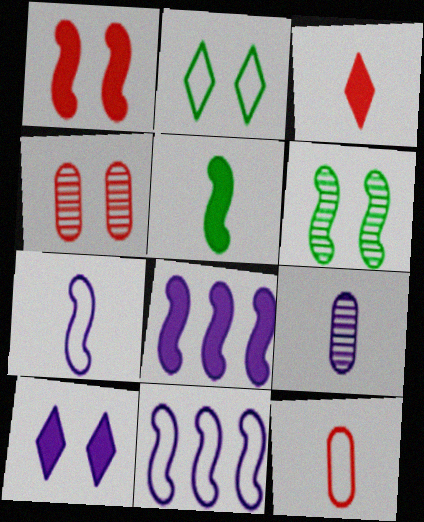[[1, 5, 8], 
[2, 11, 12], 
[9, 10, 11]]